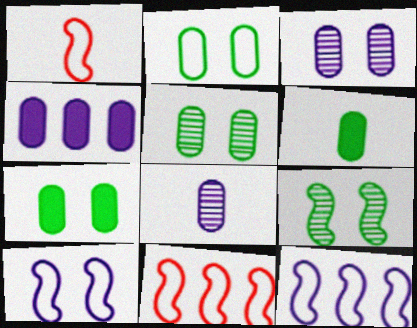[[2, 5, 7]]